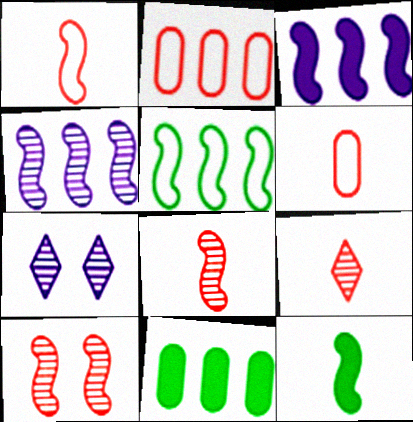[[1, 7, 11], 
[2, 7, 12]]